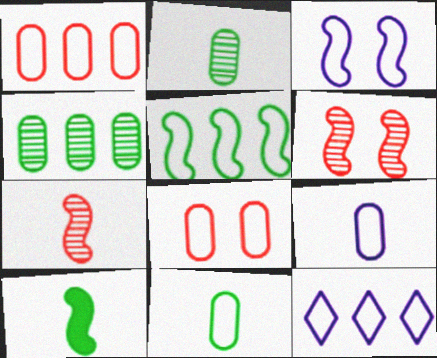[[1, 5, 12], 
[3, 9, 12]]